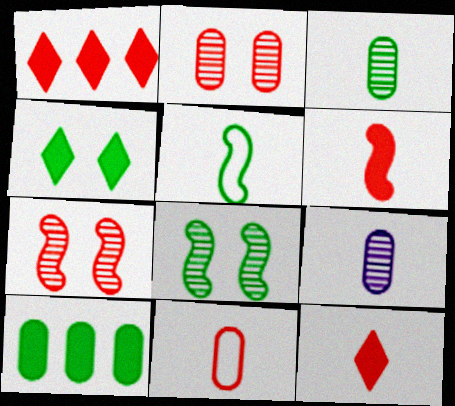[[1, 7, 11], 
[5, 9, 12]]